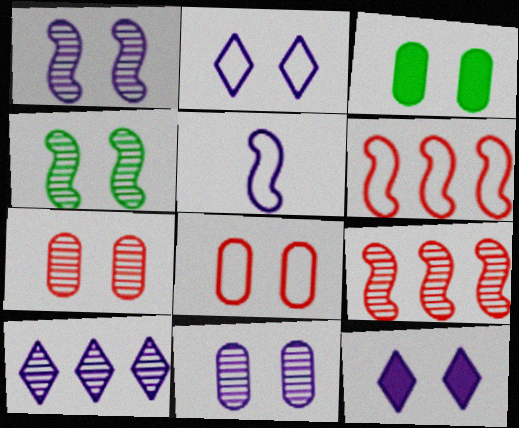[[3, 8, 11], 
[4, 8, 12]]